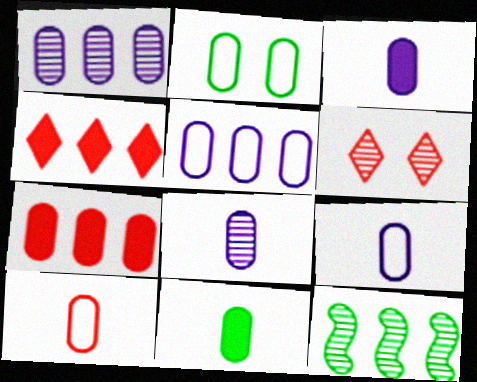[[2, 5, 10], 
[2, 7, 8], 
[3, 8, 9], 
[4, 5, 12], 
[6, 8, 12], 
[8, 10, 11]]